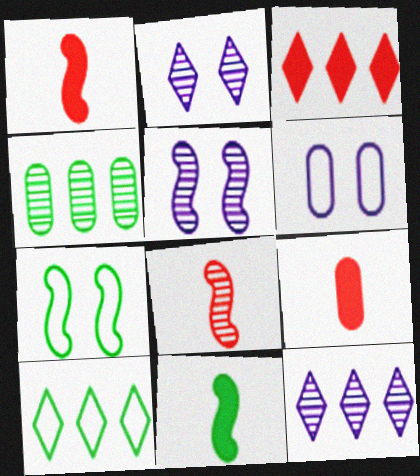[[2, 4, 8], 
[3, 10, 12], 
[4, 6, 9], 
[5, 9, 10], 
[7, 9, 12]]